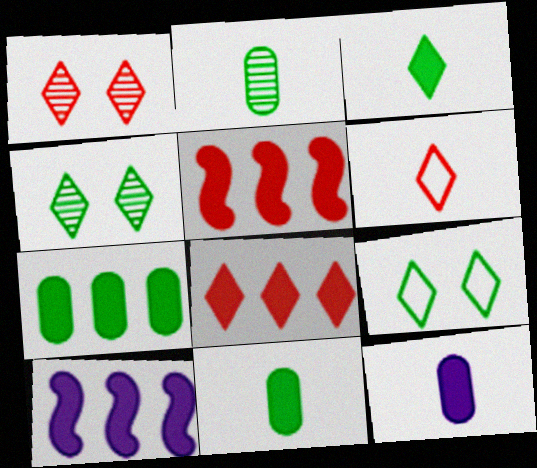[[1, 6, 8], 
[7, 8, 10]]